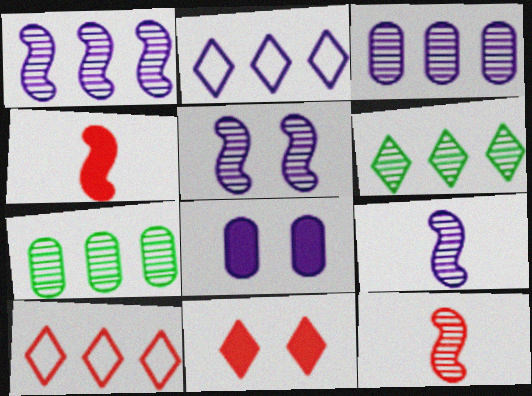[[1, 5, 9], 
[2, 8, 9]]